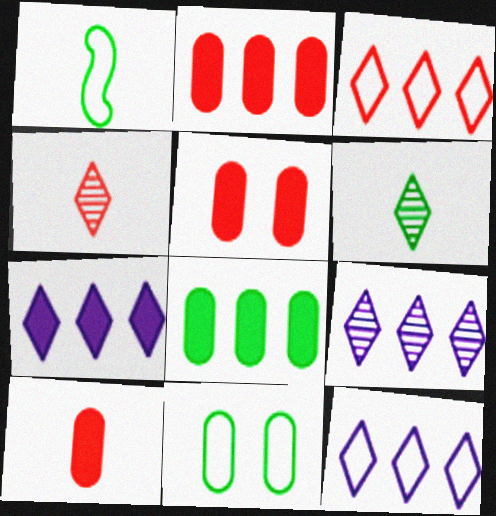[[1, 5, 9], 
[2, 5, 10], 
[7, 9, 12]]